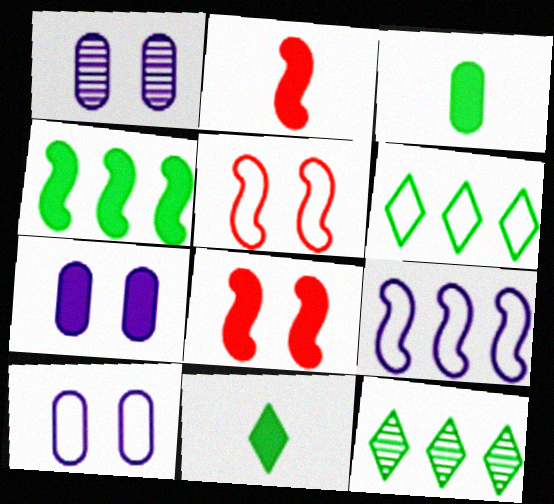[[1, 2, 6], 
[1, 7, 10], 
[2, 10, 12]]